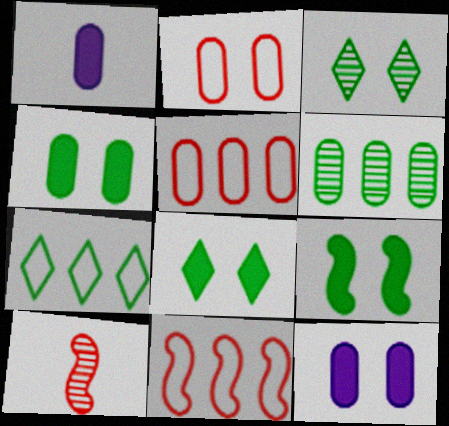[[1, 2, 6], 
[1, 3, 11], 
[4, 8, 9], 
[7, 10, 12]]